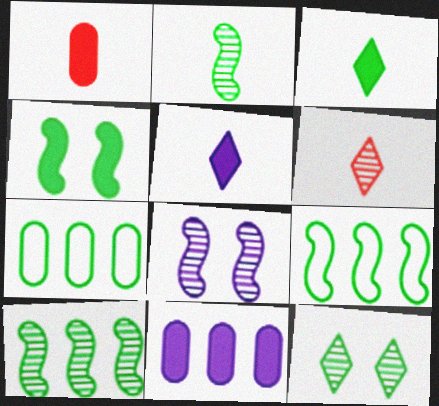[[2, 4, 9]]